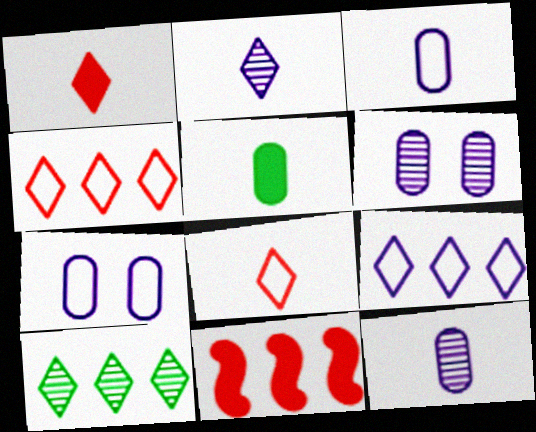[]